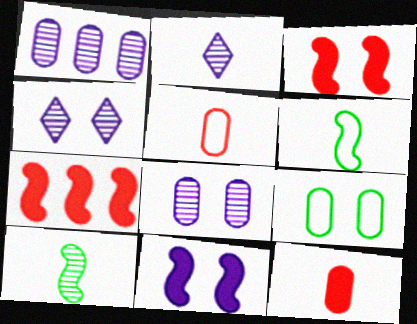[[1, 9, 12], 
[2, 6, 12], 
[2, 7, 9], 
[3, 4, 9]]